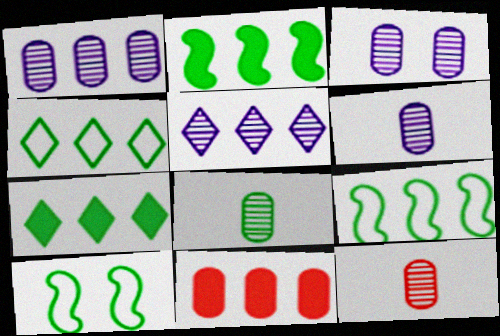[[1, 3, 6], 
[5, 9, 11], 
[6, 8, 12], 
[7, 8, 10]]